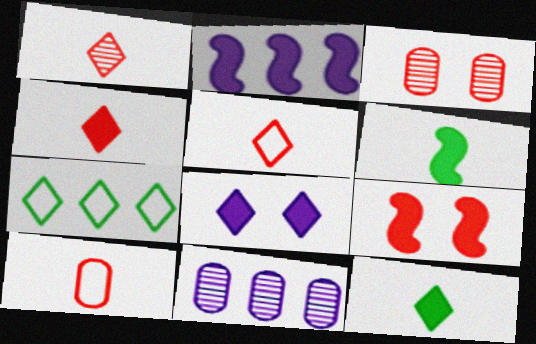[[1, 4, 5], 
[1, 7, 8], 
[2, 6, 9]]